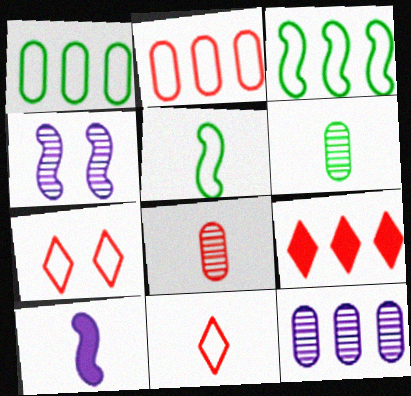[[3, 9, 12], 
[6, 10, 11]]